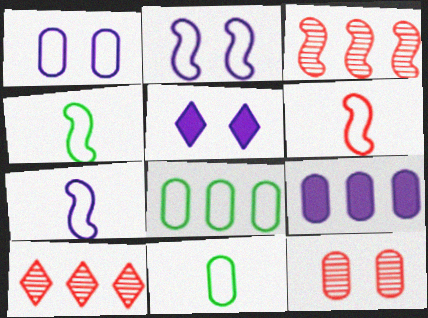[[3, 5, 11], 
[4, 6, 7], 
[9, 11, 12]]